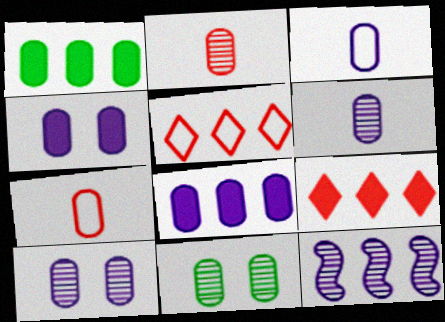[[1, 5, 12], 
[1, 7, 10], 
[3, 8, 10], 
[7, 8, 11]]